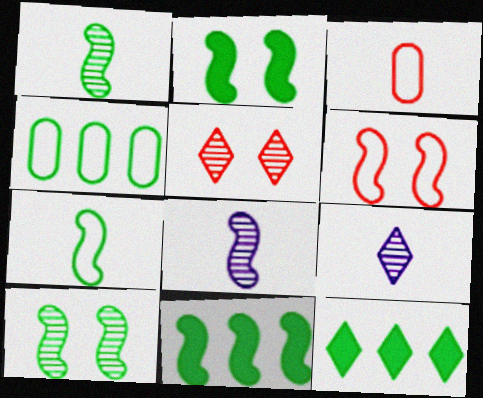[[6, 8, 11], 
[7, 10, 11]]